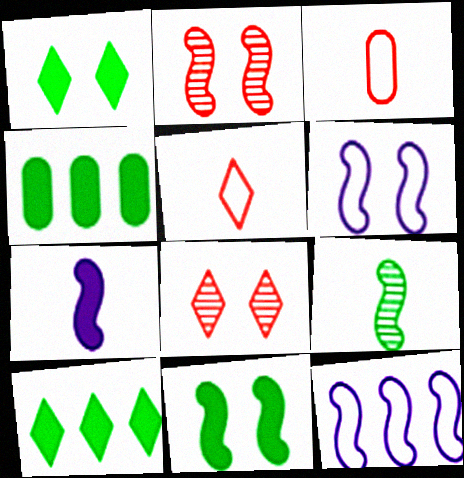[[2, 6, 11]]